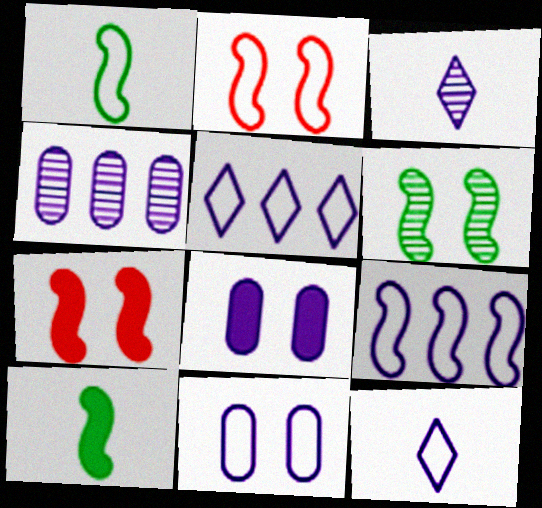[[1, 2, 9], 
[3, 8, 9], 
[9, 11, 12]]